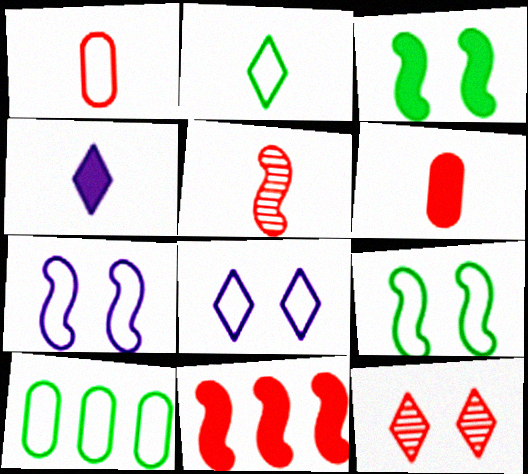[[1, 11, 12], 
[2, 9, 10]]